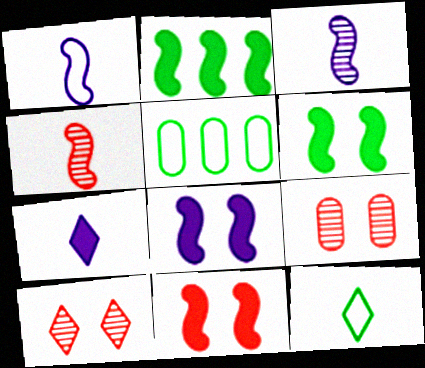[[6, 8, 11]]